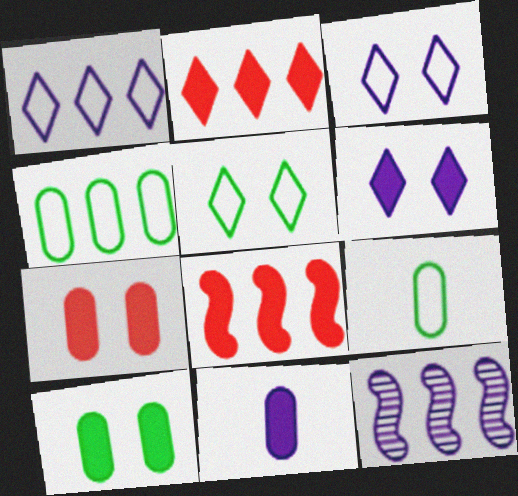[[2, 4, 12], 
[3, 11, 12]]